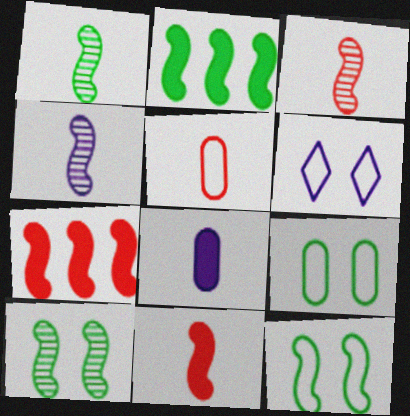[[1, 2, 12], 
[1, 3, 4], 
[4, 7, 12]]